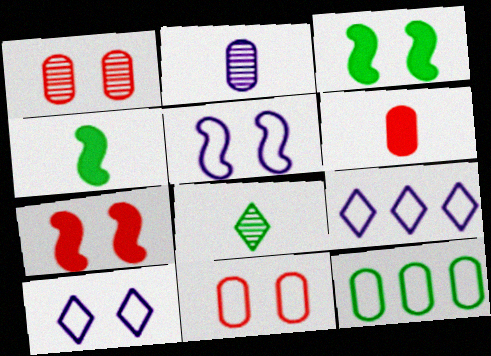[[1, 3, 10], 
[1, 4, 9], 
[3, 8, 12]]